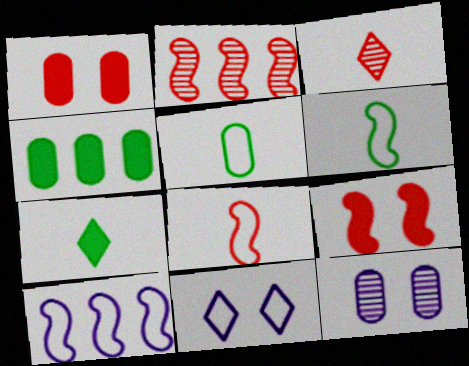[[2, 8, 9]]